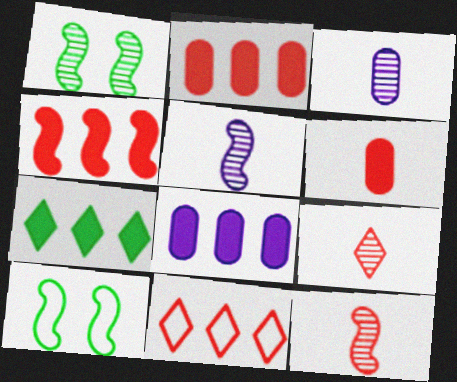[[4, 5, 10], 
[4, 7, 8], 
[8, 9, 10]]